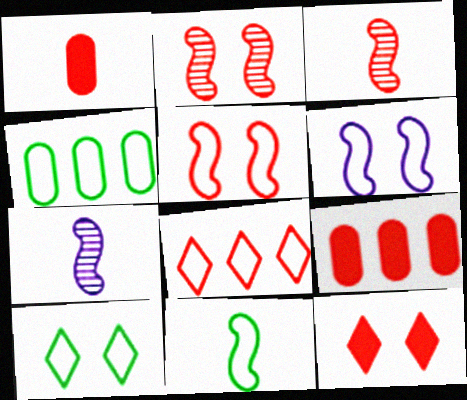[[1, 2, 8], 
[4, 7, 12], 
[4, 10, 11], 
[7, 9, 10]]